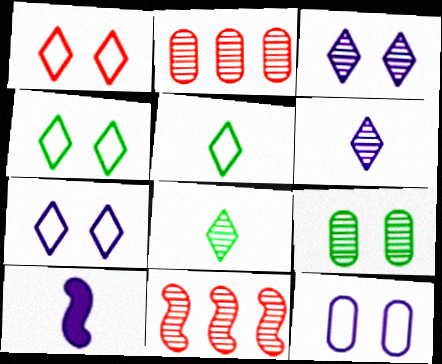[[1, 4, 7], 
[2, 4, 10], 
[6, 9, 11]]